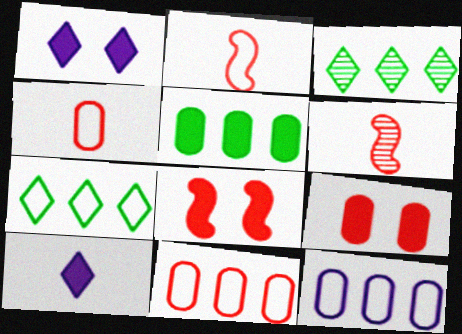[[5, 8, 10]]